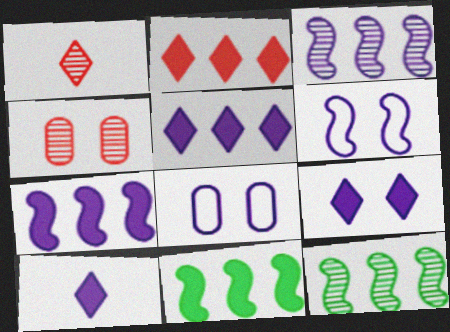[[1, 8, 11], 
[3, 8, 10], 
[5, 9, 10]]